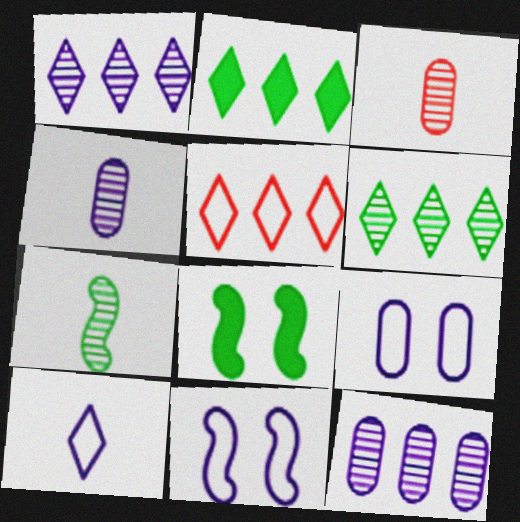[[1, 2, 5], 
[2, 3, 11], 
[4, 5, 8]]